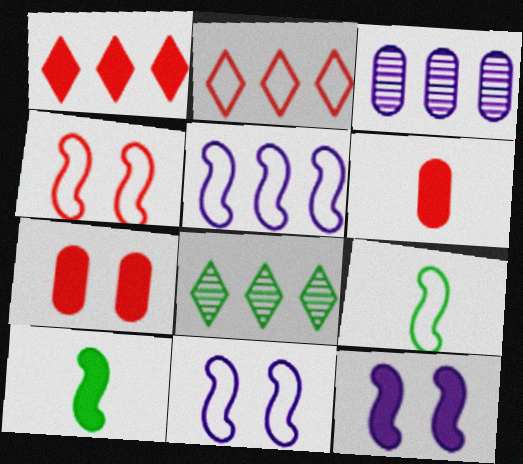[[4, 5, 9], 
[6, 8, 11]]